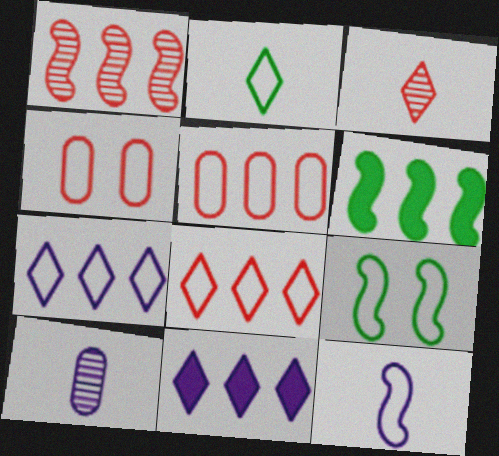[]